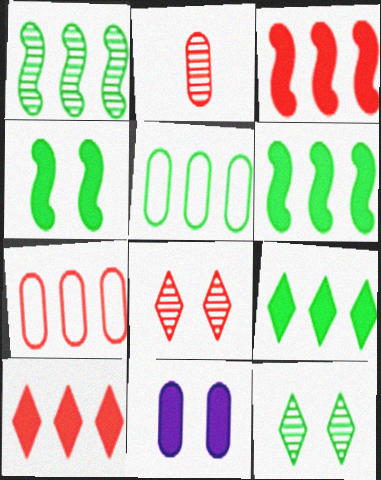[[1, 5, 9], 
[2, 5, 11]]